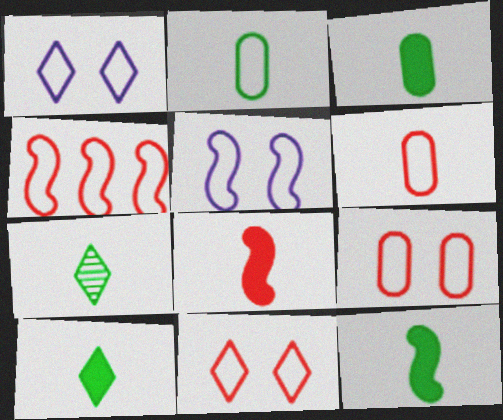[[1, 2, 4], 
[2, 7, 12], 
[3, 10, 12], 
[4, 6, 11]]